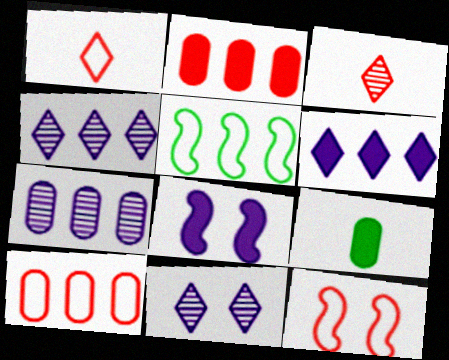[[1, 10, 12], 
[2, 3, 12], 
[2, 4, 5], 
[4, 9, 12]]